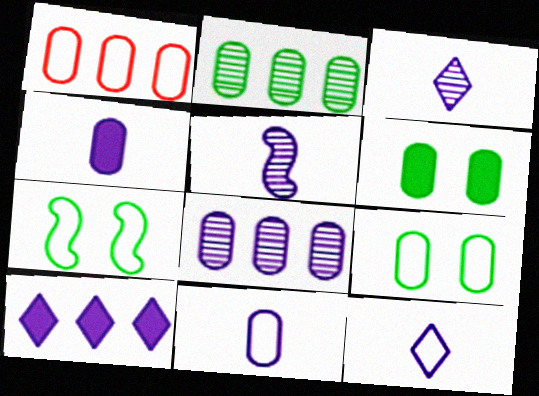[[1, 7, 12], 
[1, 9, 11], 
[4, 5, 12]]